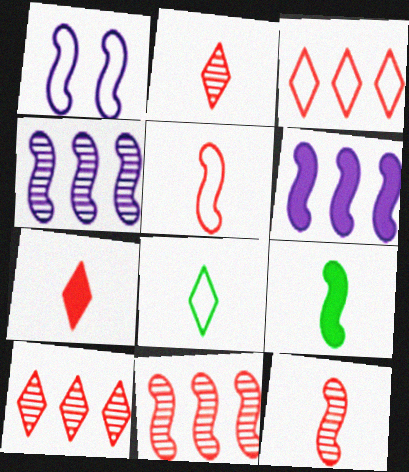[[1, 9, 11]]